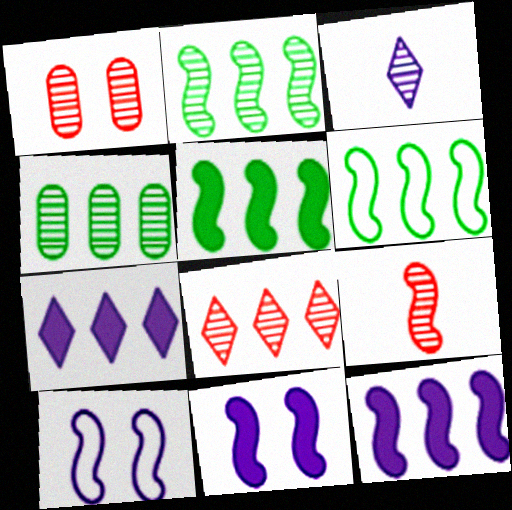[[1, 2, 3], 
[1, 8, 9], 
[2, 5, 6], 
[5, 9, 10], 
[6, 9, 11]]